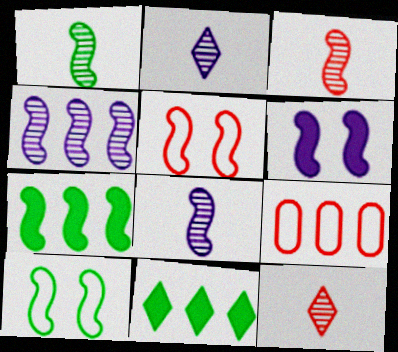[[1, 3, 8], 
[1, 7, 10], 
[4, 9, 11], 
[5, 7, 8]]